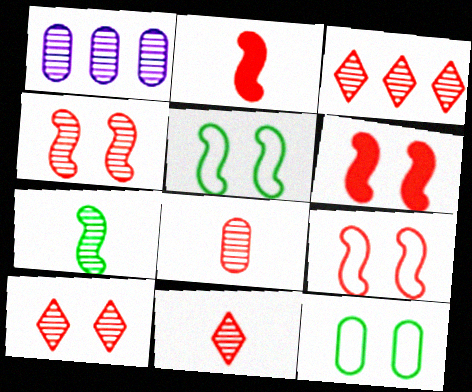[[1, 7, 10], 
[3, 4, 8], 
[3, 10, 11], 
[4, 6, 9]]